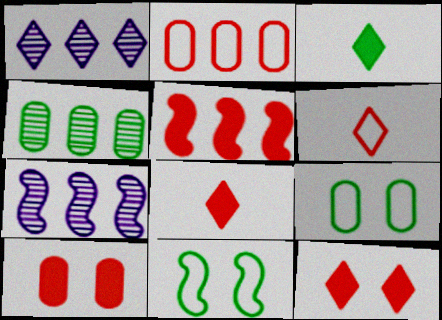[[3, 4, 11], 
[5, 8, 10], 
[7, 8, 9]]